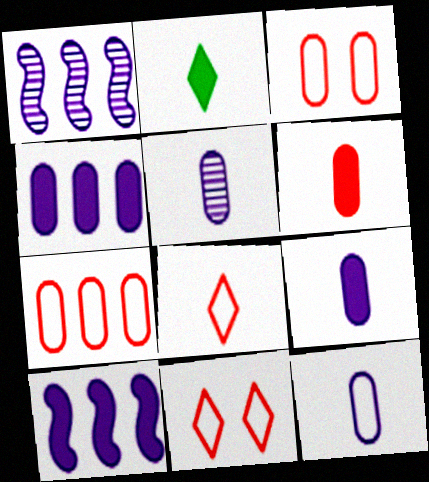[[1, 2, 3], 
[5, 9, 12]]